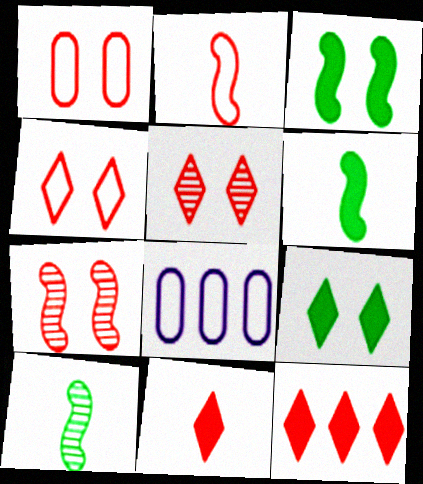[[5, 6, 8]]